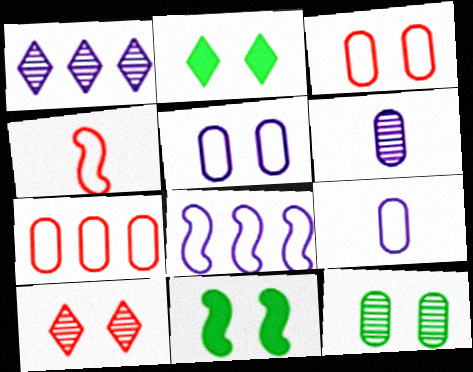[[5, 10, 11]]